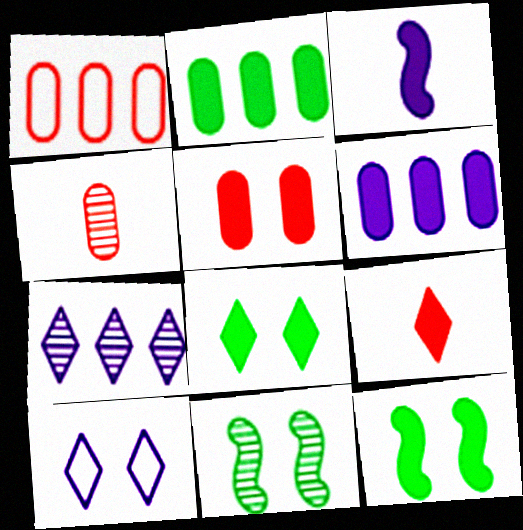[[1, 4, 5], 
[4, 7, 11], 
[5, 10, 11], 
[6, 9, 12]]